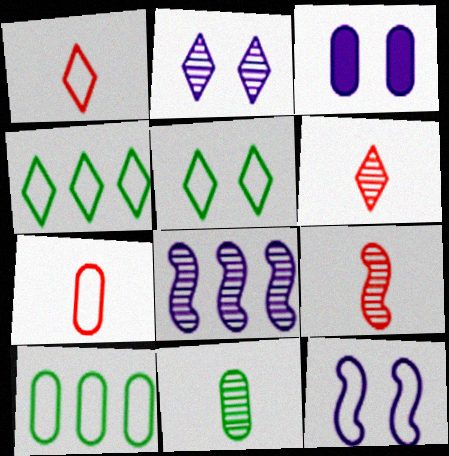[[1, 10, 12], 
[2, 3, 12], 
[3, 4, 9], 
[4, 7, 12]]